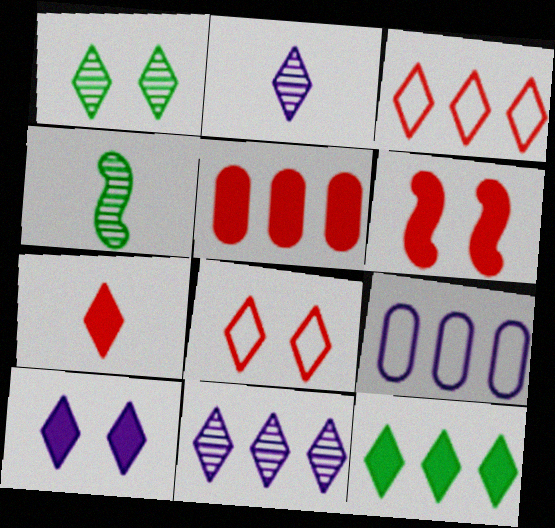[[1, 8, 10], 
[2, 8, 12], 
[3, 11, 12], 
[5, 6, 7], 
[7, 10, 12]]